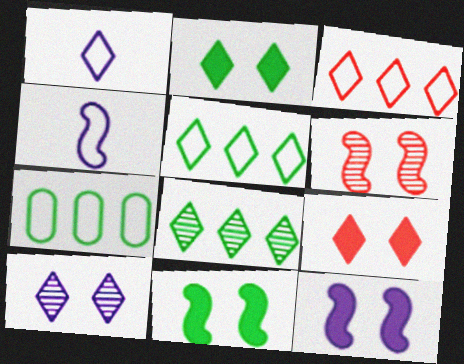[[1, 8, 9]]